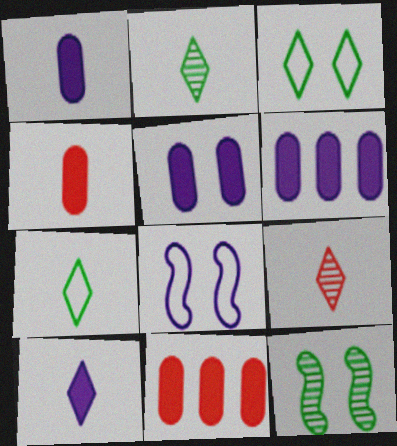[[1, 5, 6], 
[2, 8, 11], 
[7, 9, 10]]